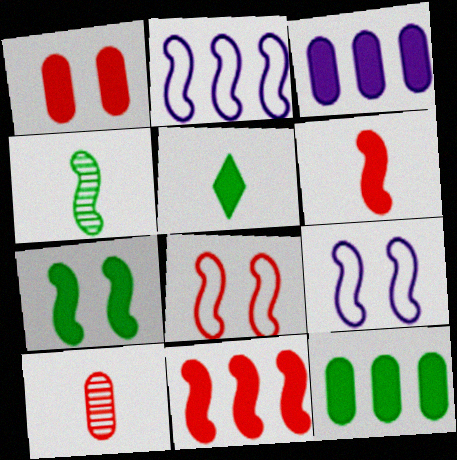[[4, 9, 11], 
[5, 7, 12]]